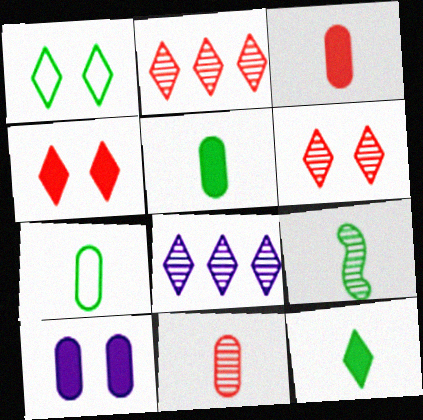[[7, 9, 12]]